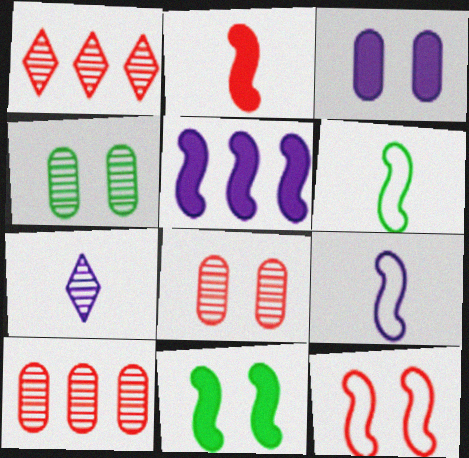[[1, 3, 6], 
[2, 5, 11]]